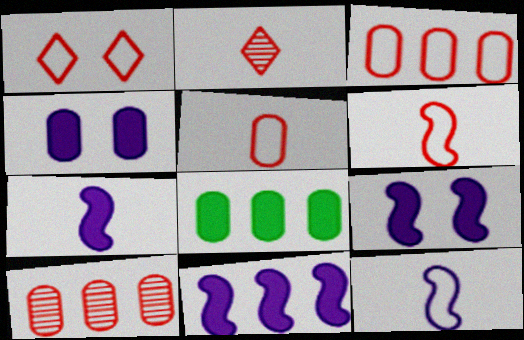[[1, 3, 6], 
[7, 9, 11]]